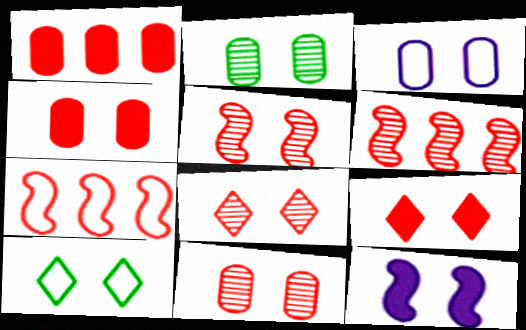[[2, 3, 4], 
[5, 8, 11], 
[10, 11, 12]]